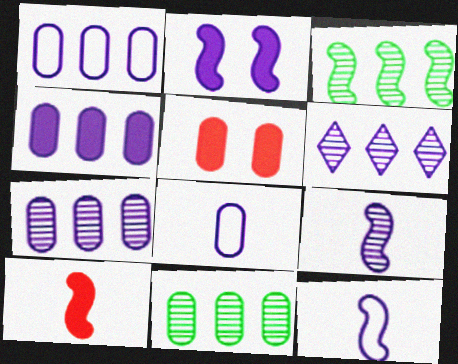[[1, 4, 7], 
[2, 6, 8], 
[5, 8, 11]]